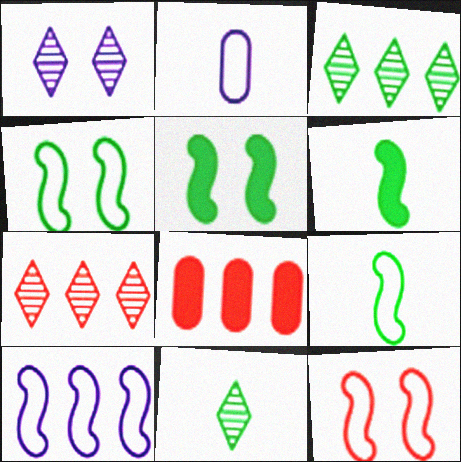[[1, 7, 11], 
[1, 8, 9], 
[2, 5, 7], 
[3, 8, 10], 
[9, 10, 12]]